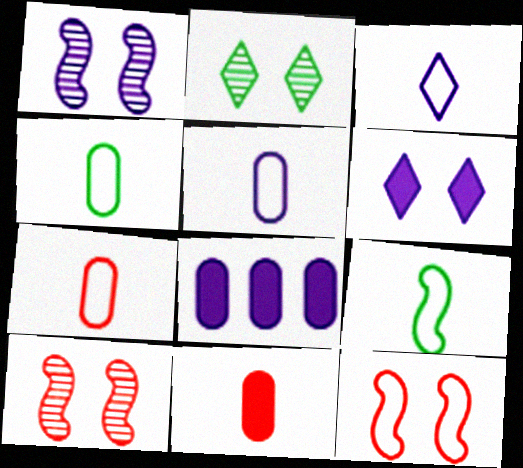[[1, 3, 8], 
[3, 7, 9], 
[4, 5, 7]]